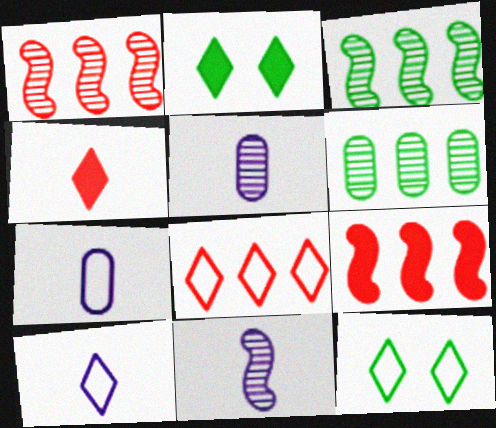[[1, 2, 7], 
[5, 9, 12], 
[8, 10, 12]]